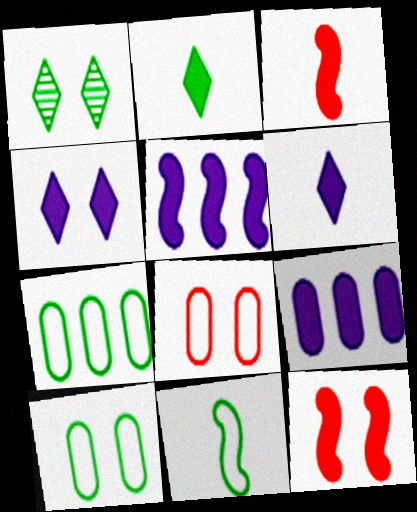[[2, 9, 12]]